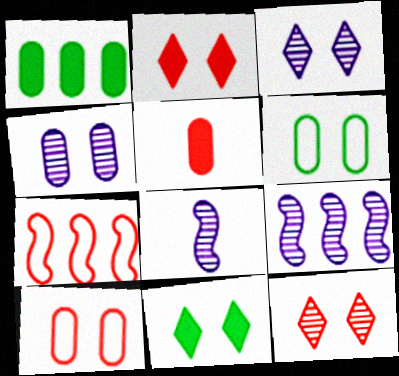[[5, 7, 12]]